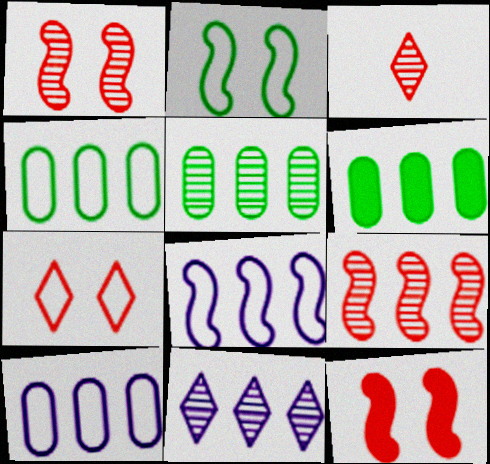[[4, 5, 6], 
[5, 9, 11]]